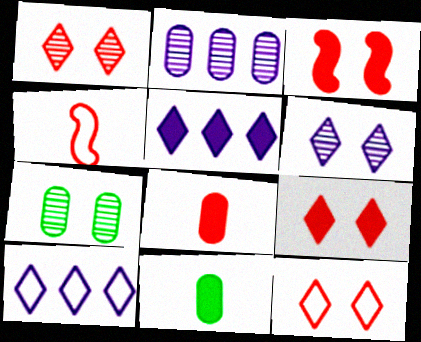[[1, 9, 12], 
[3, 5, 11], 
[4, 5, 7]]